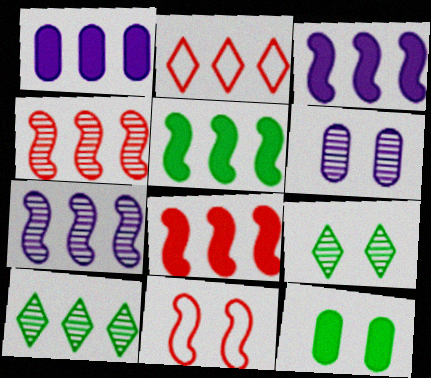[[3, 5, 8]]